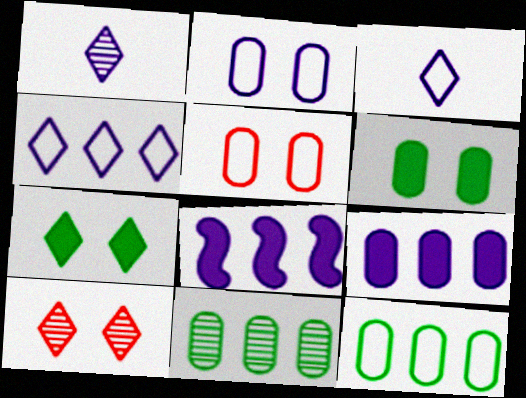[[1, 2, 8]]